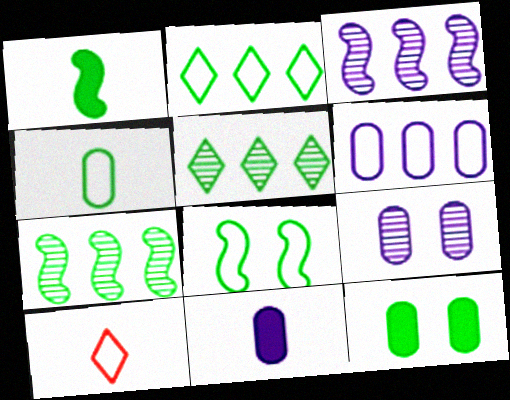[[1, 7, 8], 
[2, 4, 8], 
[3, 10, 12], 
[6, 8, 10], 
[6, 9, 11]]